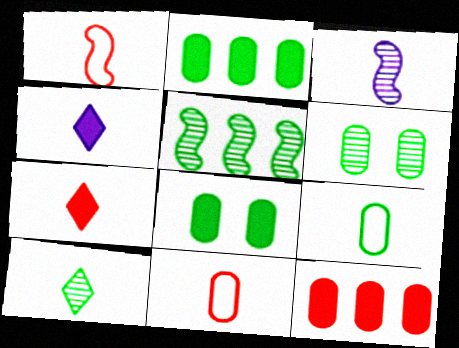[[2, 6, 9], 
[3, 7, 9], 
[5, 6, 10]]